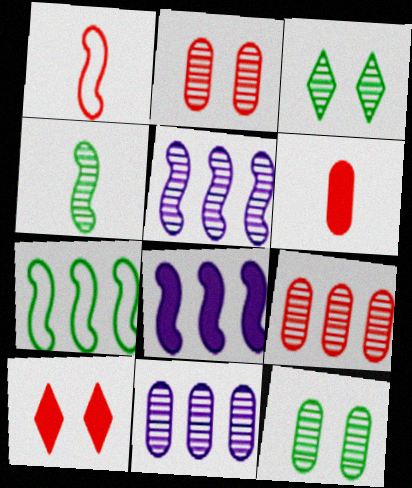[[1, 9, 10]]